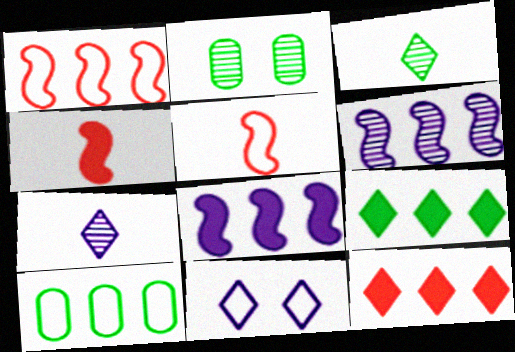[[3, 11, 12], 
[5, 10, 11], 
[6, 10, 12]]